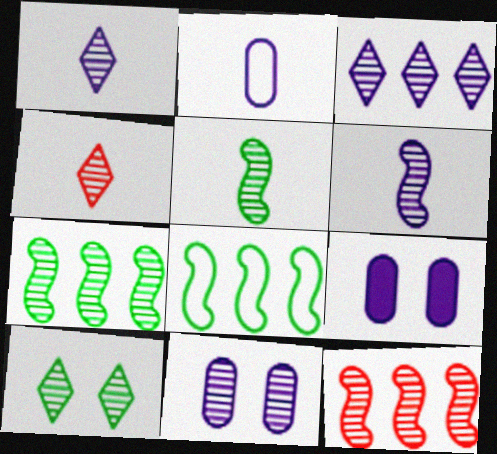[[3, 4, 10], 
[3, 6, 11], 
[4, 7, 11], 
[4, 8, 9]]